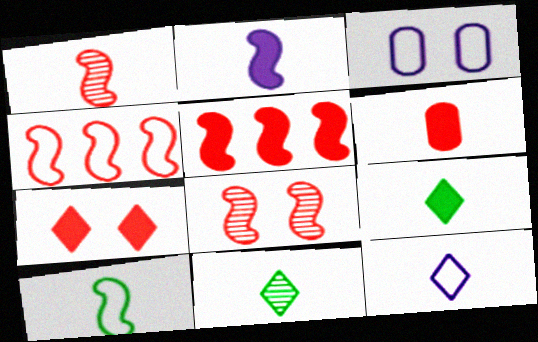[[1, 2, 10], 
[2, 6, 9], 
[3, 5, 11], 
[5, 6, 7]]